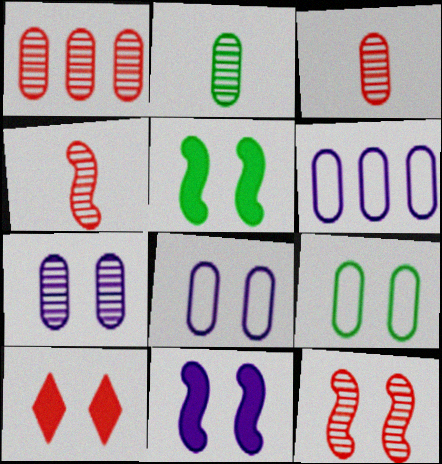[[1, 2, 7]]